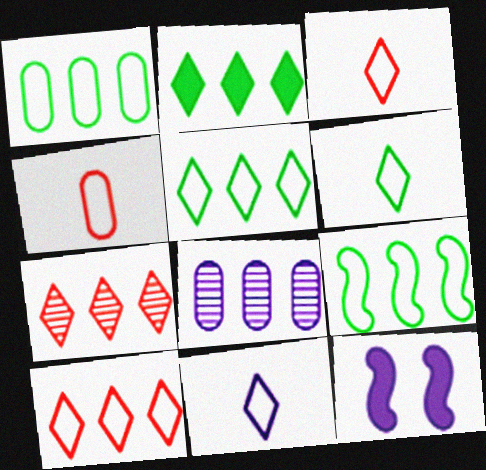[[1, 5, 9], 
[3, 6, 11], 
[8, 11, 12]]